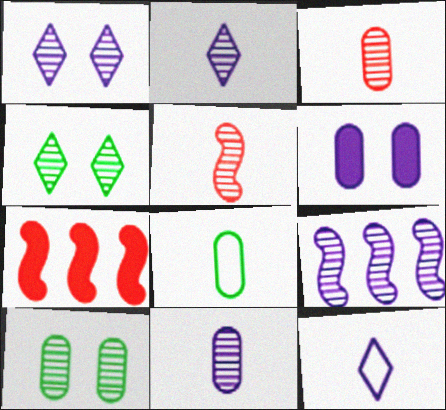[[1, 7, 8], 
[1, 9, 11], 
[3, 4, 9], 
[6, 9, 12], 
[7, 10, 12]]